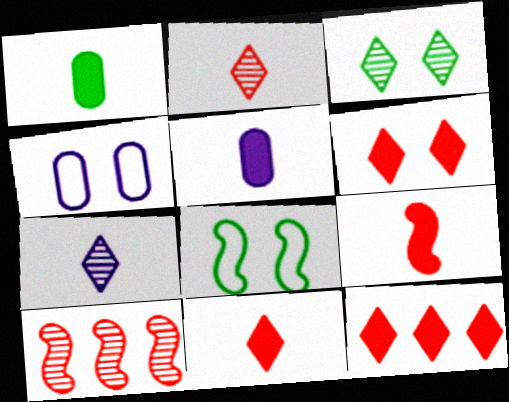[[6, 11, 12]]